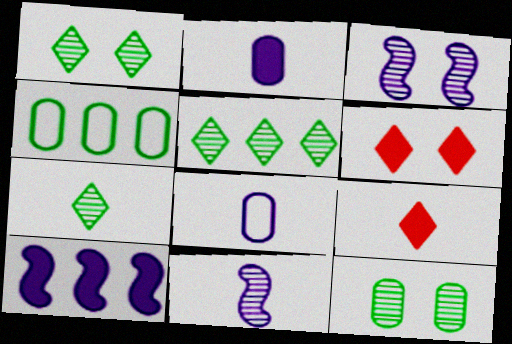[[1, 5, 7], 
[3, 4, 9], 
[4, 6, 11]]